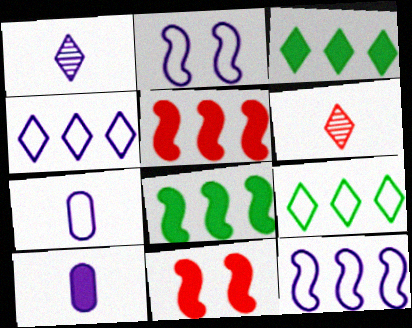[[2, 4, 7], 
[3, 10, 11]]